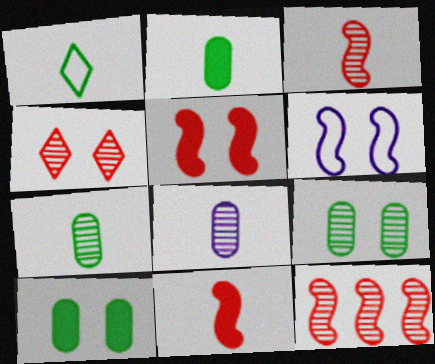[[1, 8, 11], 
[4, 6, 10]]